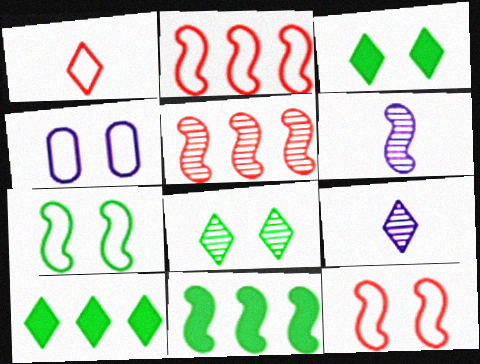[[6, 11, 12]]